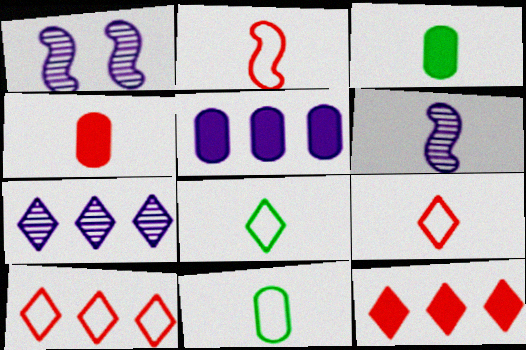[[1, 3, 10], 
[1, 11, 12], 
[3, 6, 9], 
[4, 6, 8]]